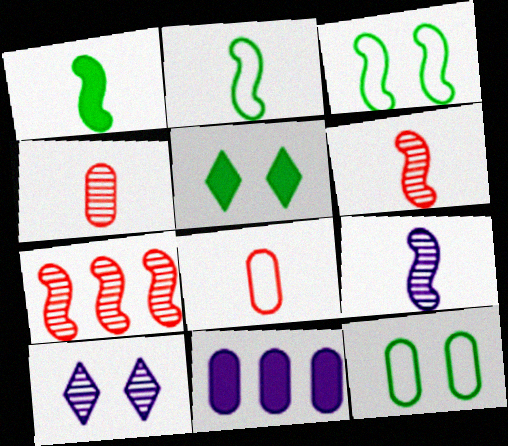[[4, 11, 12]]